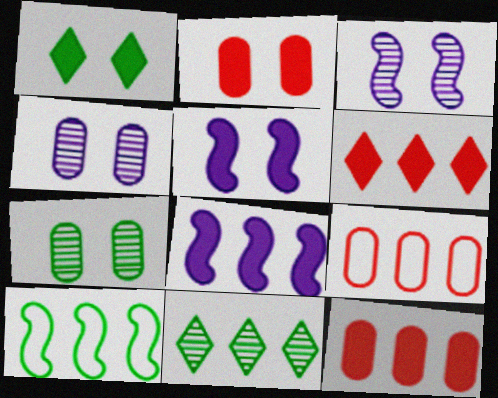[[1, 2, 5], 
[8, 9, 11]]